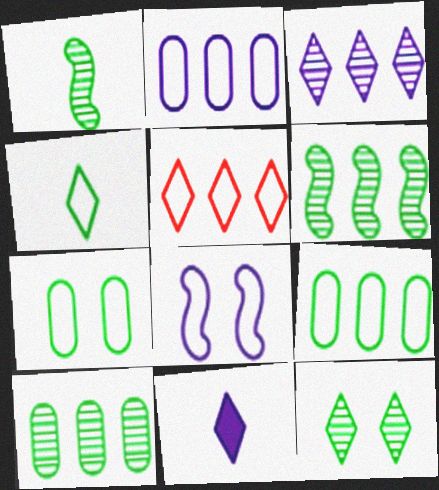[[1, 10, 12], 
[5, 11, 12]]